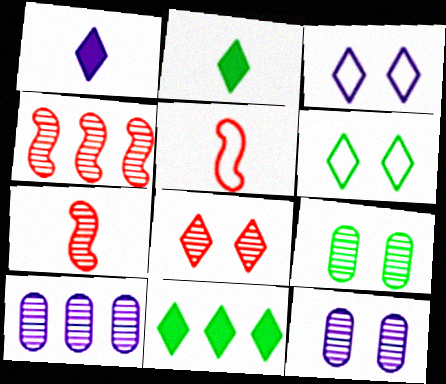[[5, 11, 12]]